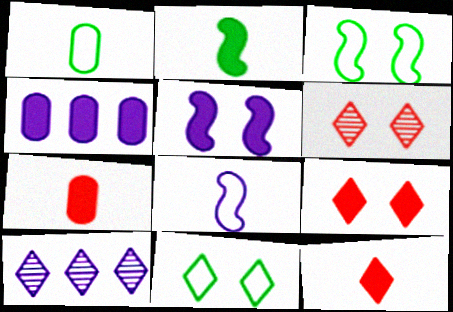[[2, 4, 9], 
[3, 7, 10], 
[10, 11, 12]]